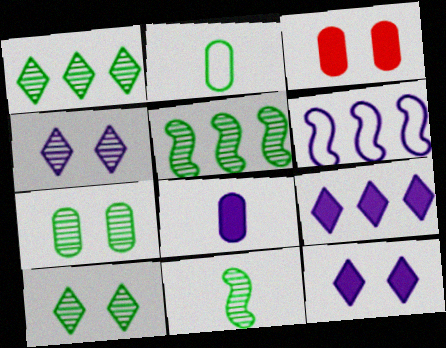[[1, 7, 11], 
[4, 6, 8]]